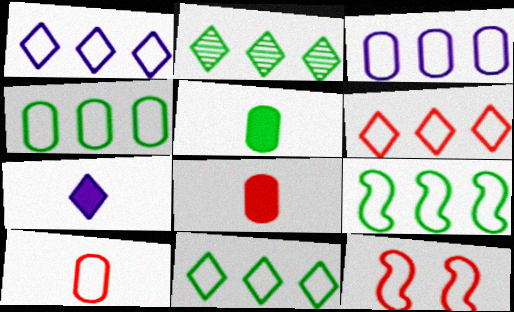[[1, 6, 11], 
[3, 6, 9], 
[4, 9, 11], 
[6, 10, 12]]